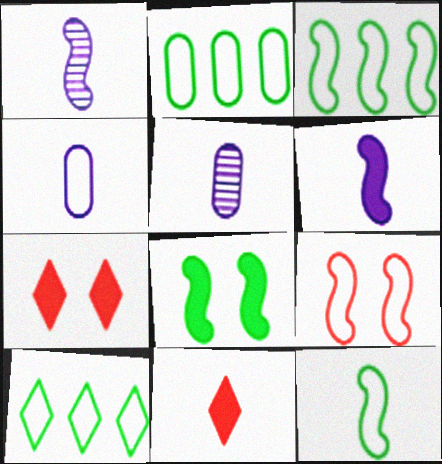[[1, 2, 7], 
[2, 3, 10], 
[3, 5, 7], 
[4, 9, 10], 
[5, 11, 12]]